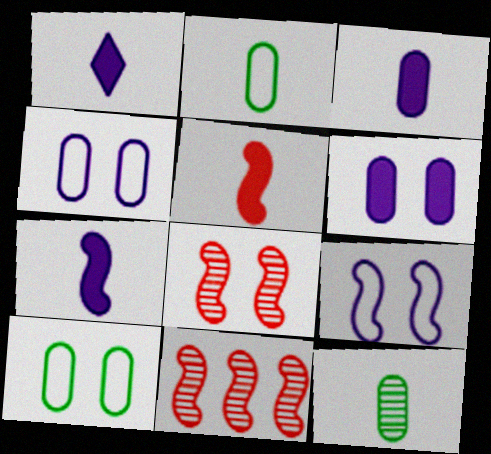[[1, 3, 7], 
[1, 10, 11]]